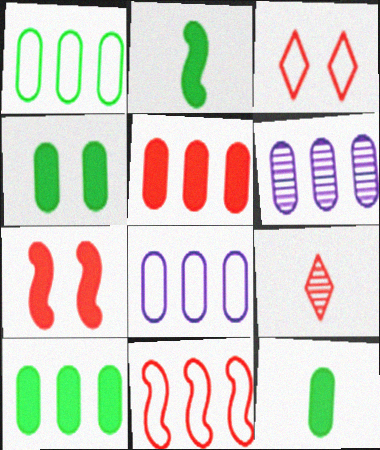[[1, 5, 6], 
[2, 3, 6], 
[4, 10, 12]]